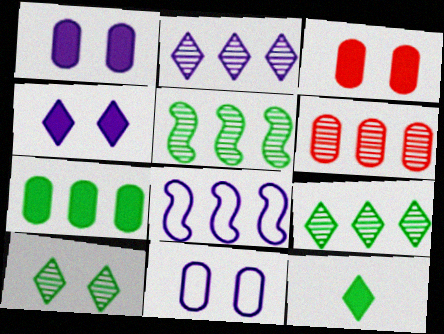[[2, 5, 6]]